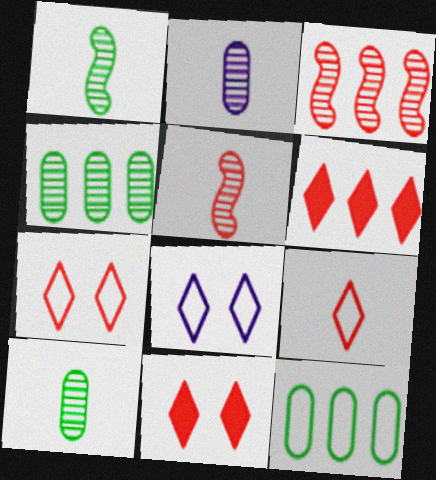[]